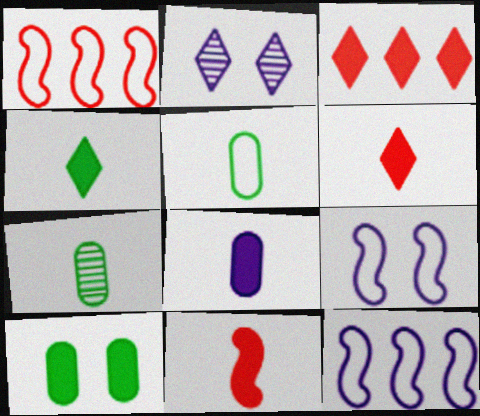[[2, 8, 12], 
[3, 7, 9], 
[4, 8, 11]]